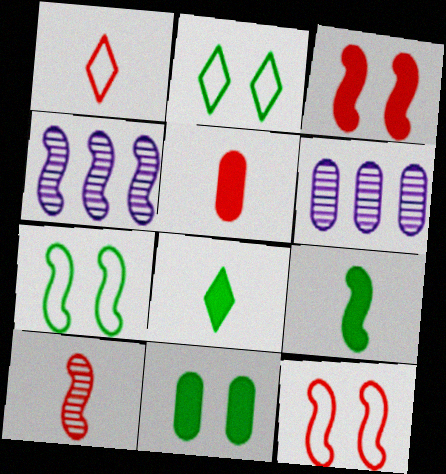[[1, 4, 11], 
[1, 5, 10], 
[2, 4, 5], 
[4, 9, 12], 
[6, 8, 12]]